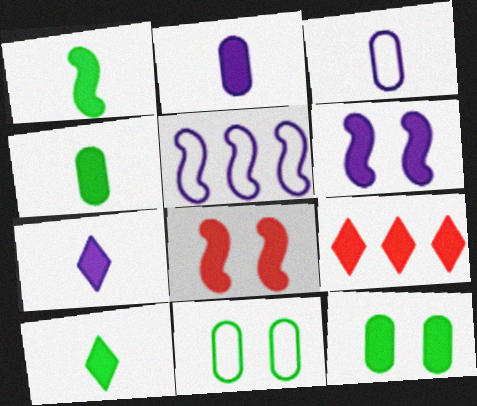[[1, 4, 10], 
[4, 6, 9]]